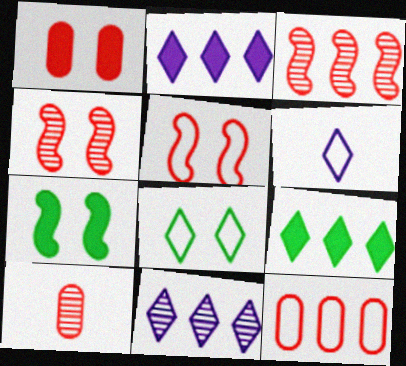[[1, 10, 12]]